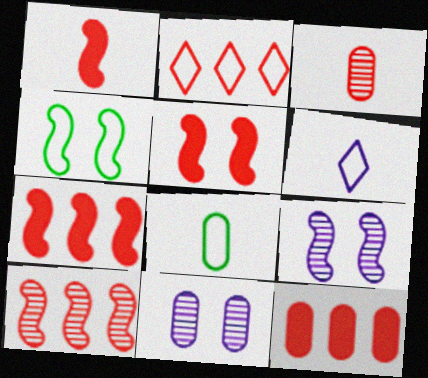[[1, 5, 7], 
[2, 3, 5], 
[2, 10, 12], 
[4, 5, 9], 
[8, 11, 12]]